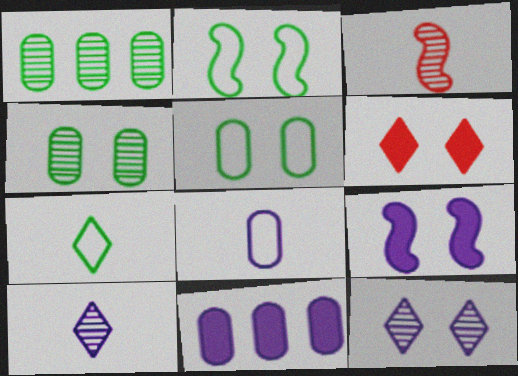[[1, 3, 12]]